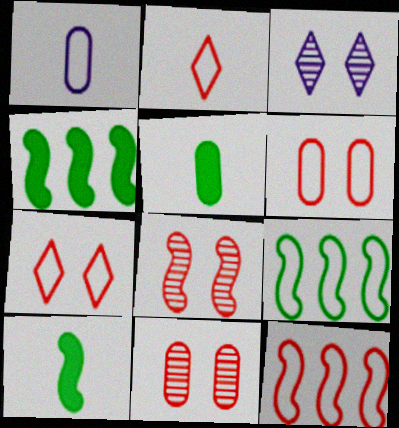[[1, 7, 9], 
[2, 6, 12], 
[3, 5, 12]]